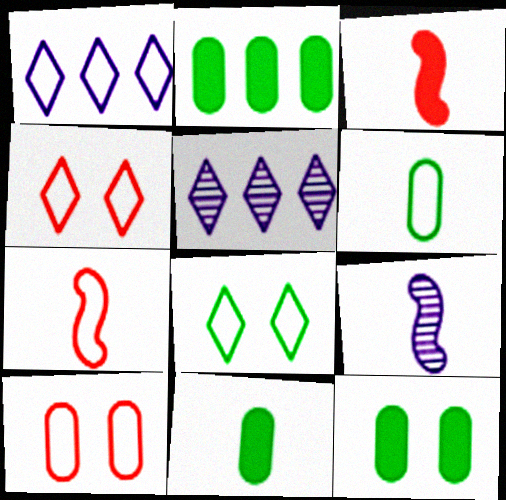[[2, 4, 9], 
[2, 11, 12], 
[5, 7, 12]]